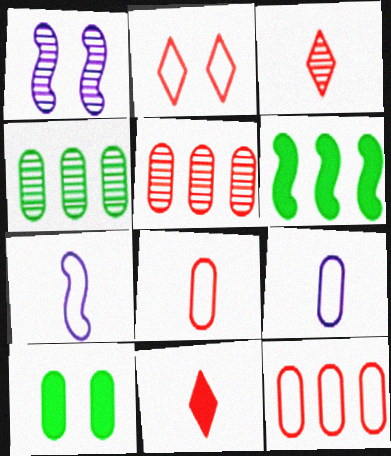[[1, 2, 10], 
[1, 3, 4], 
[5, 9, 10]]